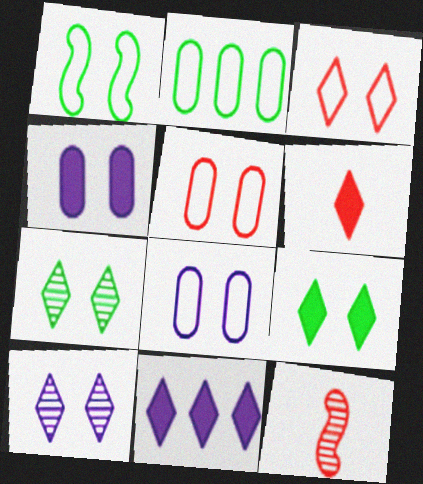[[1, 3, 8], 
[3, 9, 10], 
[6, 9, 11]]